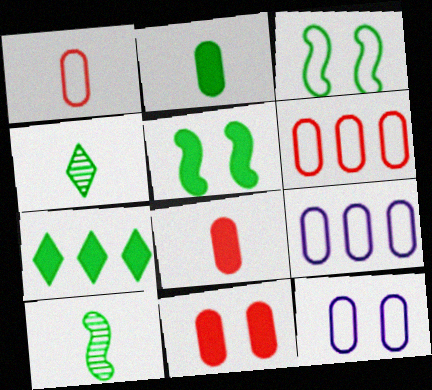[[2, 5, 7]]